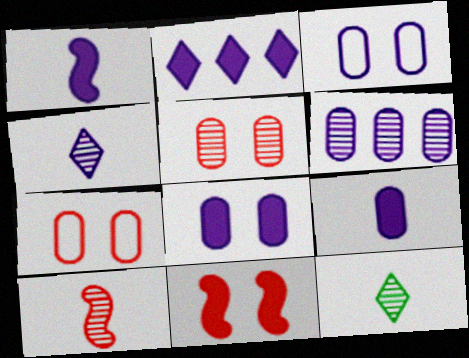[[1, 2, 8], 
[3, 6, 9]]